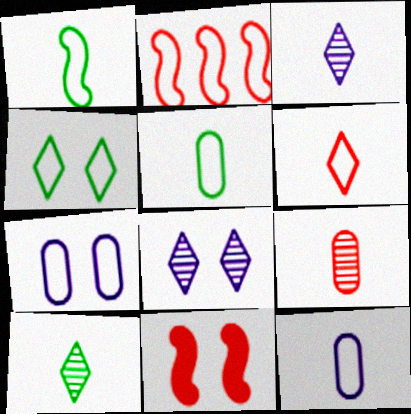[[1, 6, 12], 
[2, 4, 12]]